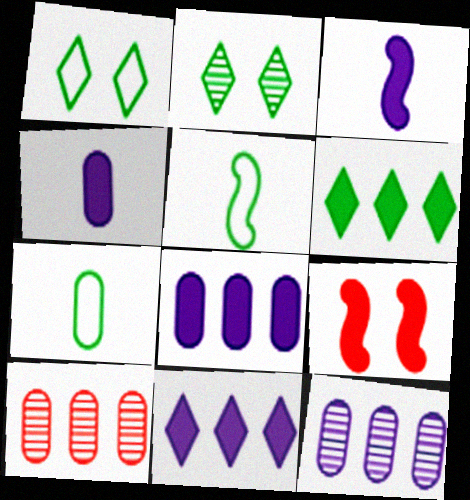[[1, 3, 10], 
[4, 6, 9]]